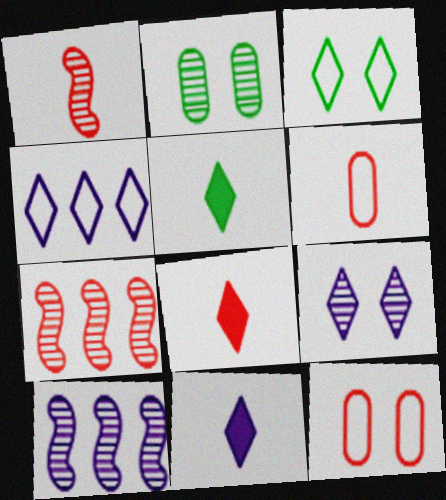[[1, 6, 8], 
[4, 9, 11], 
[5, 8, 11], 
[5, 10, 12], 
[7, 8, 12]]